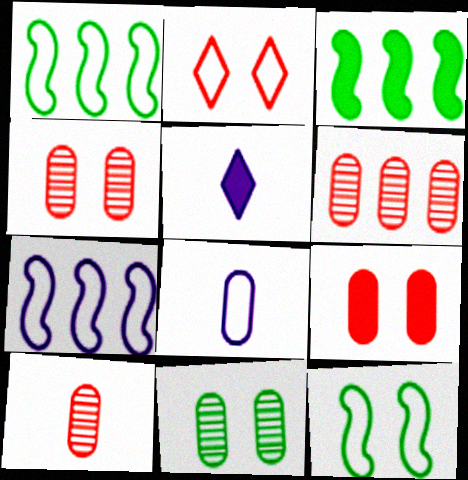[[1, 2, 8], 
[1, 4, 5], 
[3, 5, 9], 
[4, 6, 10], 
[5, 6, 12]]